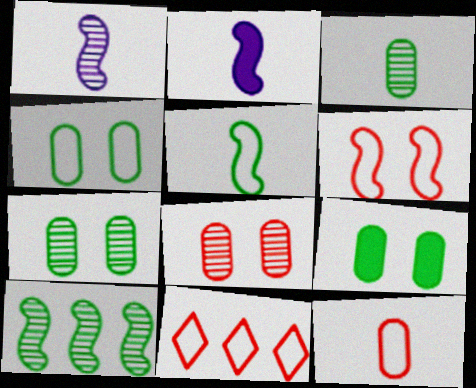[[1, 9, 11], 
[2, 6, 10], 
[2, 7, 11], 
[4, 7, 9], 
[6, 11, 12]]